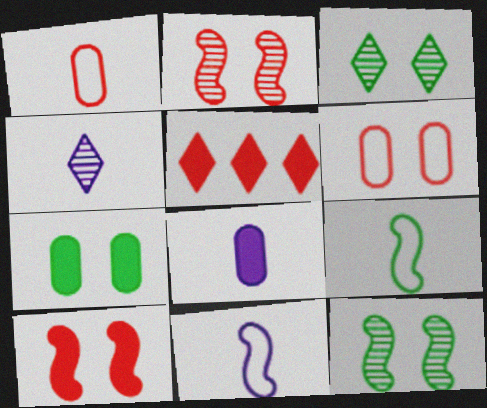[[1, 2, 5], 
[4, 8, 11]]